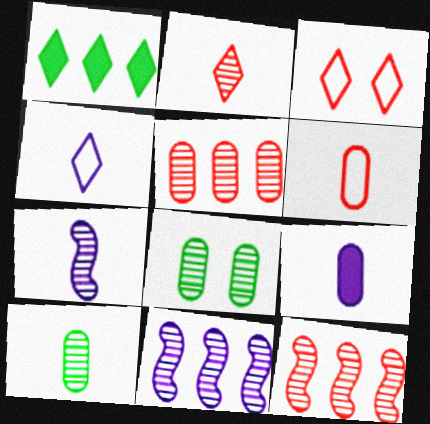[[2, 7, 10], 
[2, 8, 11], 
[4, 7, 9], 
[6, 9, 10]]